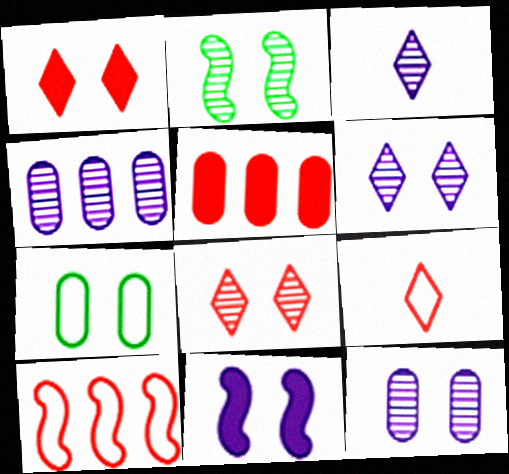[[2, 8, 12], 
[7, 8, 11]]